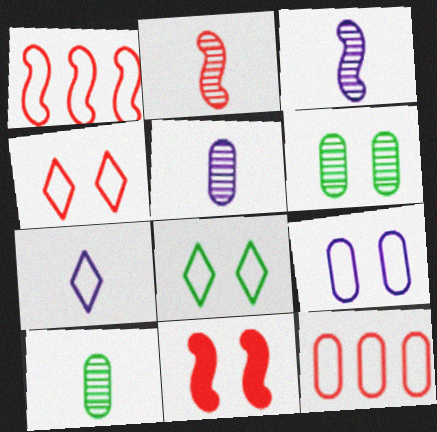[[1, 2, 11]]